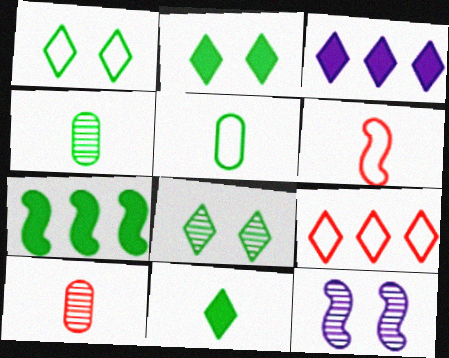[[1, 2, 8], 
[1, 4, 7], 
[5, 7, 8], 
[6, 7, 12]]